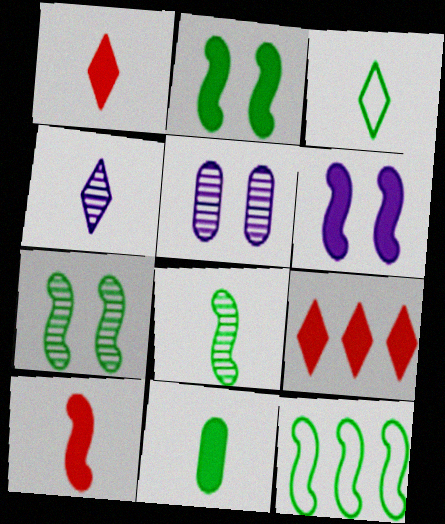[[1, 3, 4], 
[1, 5, 12], 
[2, 8, 12], 
[3, 8, 11], 
[6, 9, 11]]